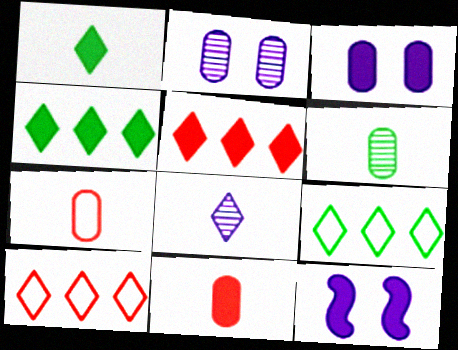[[4, 11, 12], 
[6, 10, 12]]